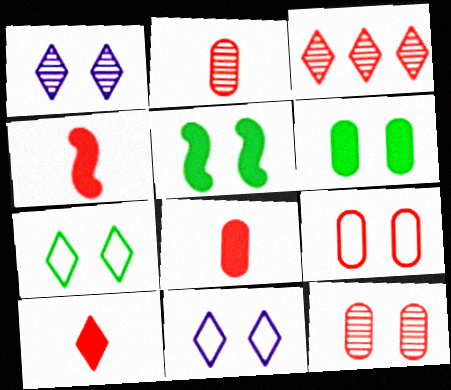[[1, 5, 9], 
[3, 4, 9], 
[4, 8, 10], 
[5, 11, 12]]